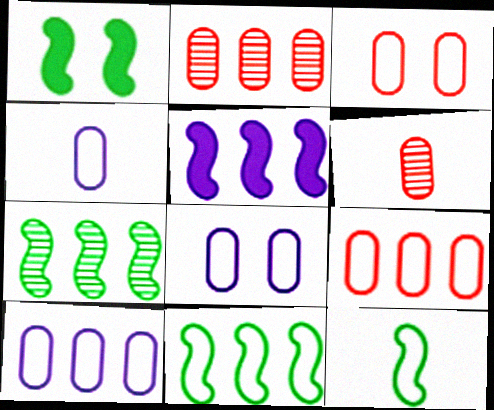[[1, 7, 12], 
[4, 8, 10]]